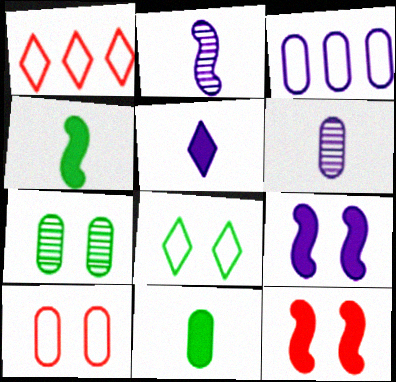[]